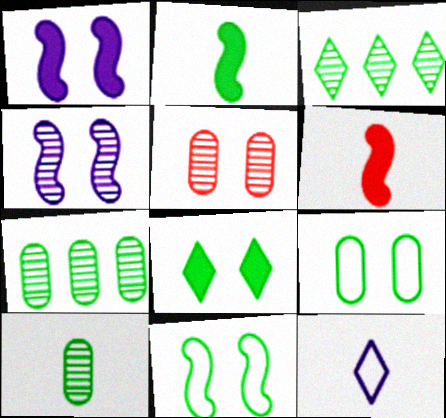[[2, 3, 9], 
[6, 10, 12]]